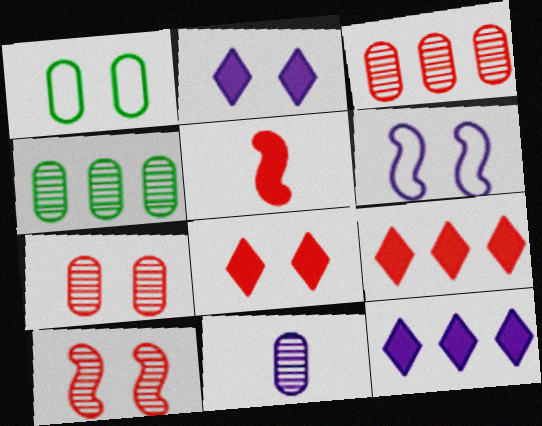[[1, 2, 10], 
[4, 7, 11], 
[6, 11, 12]]